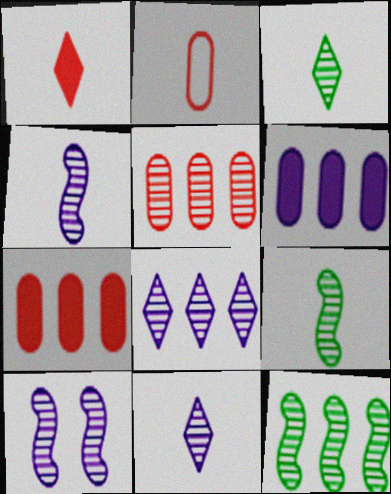[[3, 5, 10], 
[5, 8, 12]]